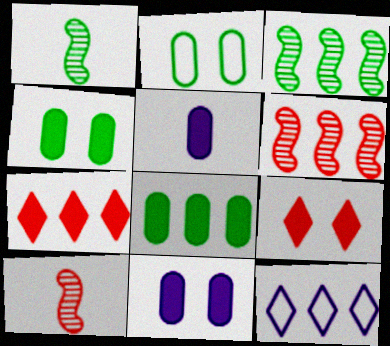[[4, 10, 12], 
[6, 8, 12]]